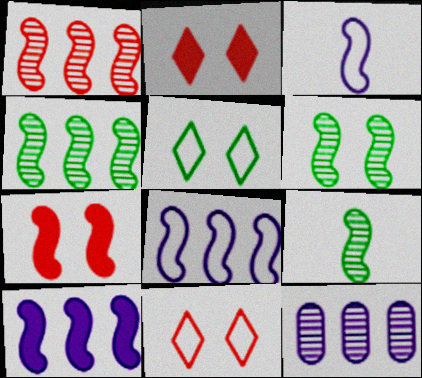[[3, 4, 7], 
[4, 6, 9], 
[7, 8, 9]]